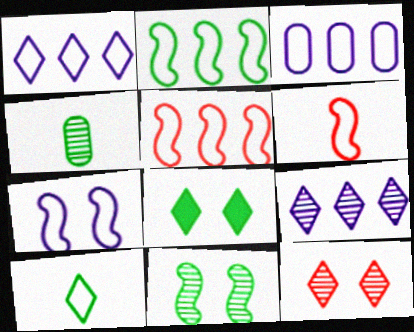[[2, 4, 8], 
[2, 6, 7]]